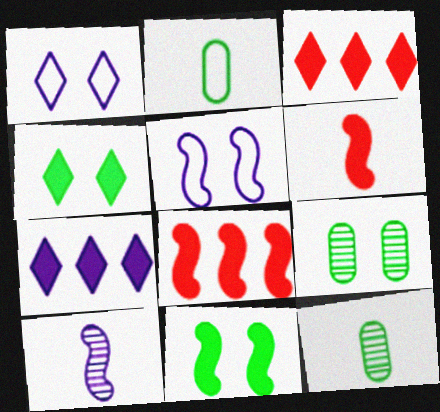[[1, 8, 12], 
[3, 5, 12]]